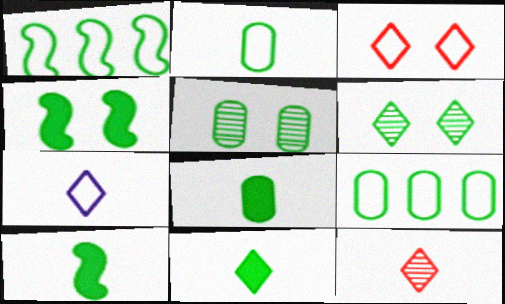[[1, 5, 11], 
[1, 6, 8], 
[5, 8, 9], 
[6, 9, 10], 
[7, 11, 12], 
[8, 10, 11]]